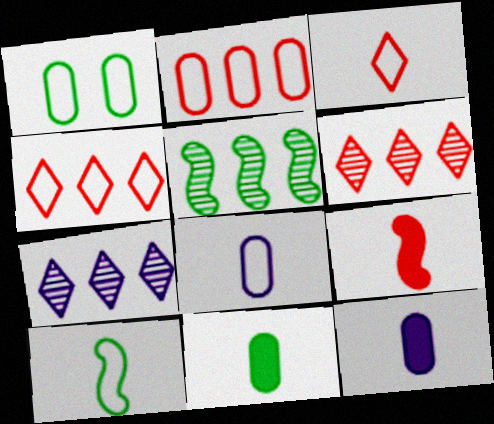[[1, 2, 8], 
[1, 7, 9], 
[3, 8, 10]]